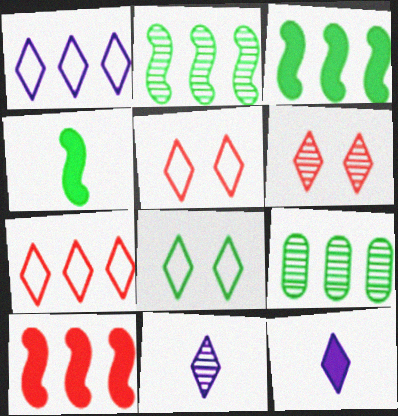[[1, 9, 10], 
[4, 8, 9]]